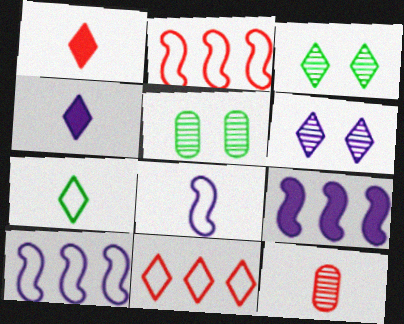[[1, 5, 10], 
[2, 4, 5], 
[3, 4, 11]]